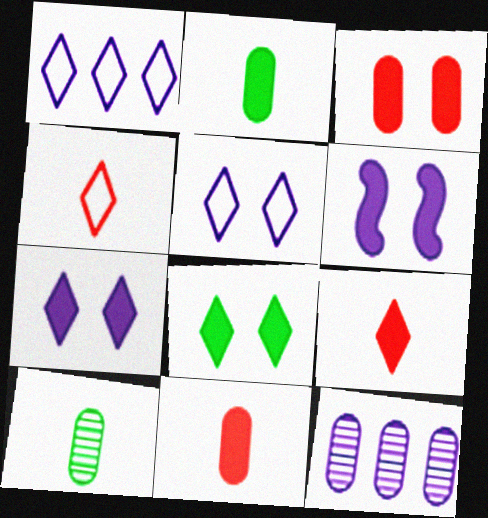[[3, 6, 8]]